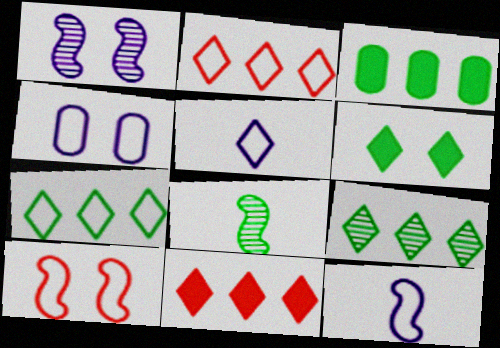[[4, 8, 11]]